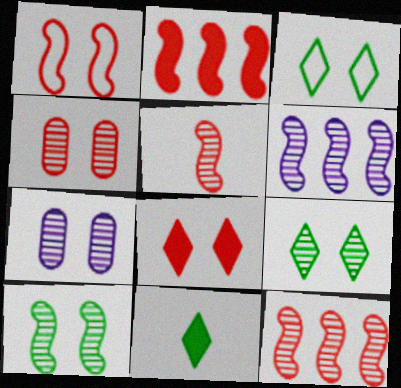[[1, 2, 5], 
[1, 4, 8], 
[5, 6, 10]]